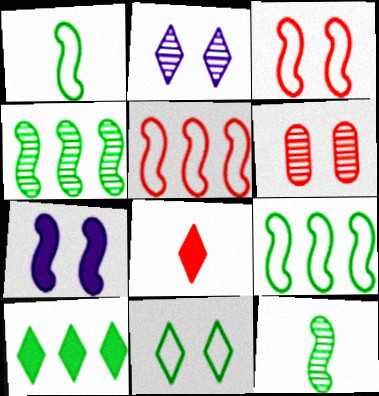[[5, 6, 8], 
[5, 7, 12], 
[6, 7, 11]]